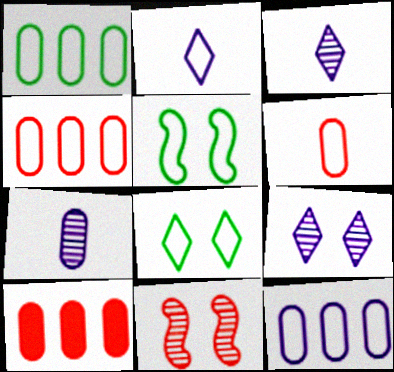[[1, 4, 12], 
[2, 4, 5], 
[3, 5, 10]]